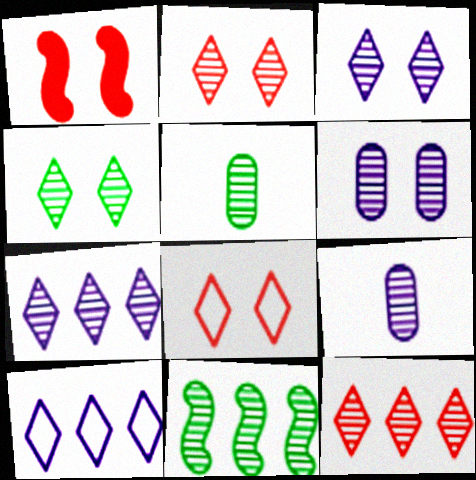[[1, 5, 10], 
[2, 3, 4], 
[2, 9, 11], 
[4, 5, 11]]